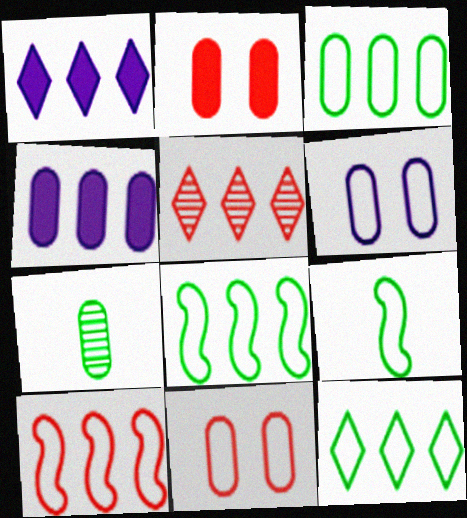[[1, 5, 12], 
[3, 8, 12], 
[4, 5, 8], 
[4, 7, 11]]